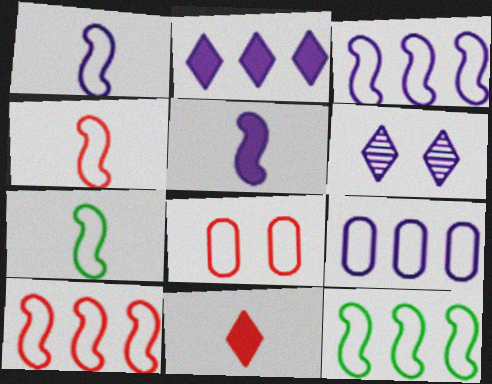[[1, 4, 7], 
[3, 10, 12], 
[5, 6, 9]]